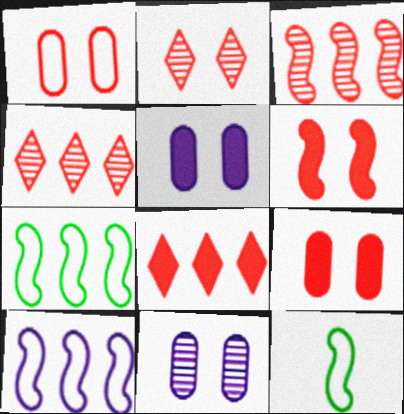[[1, 2, 6], 
[4, 5, 12], 
[8, 11, 12]]